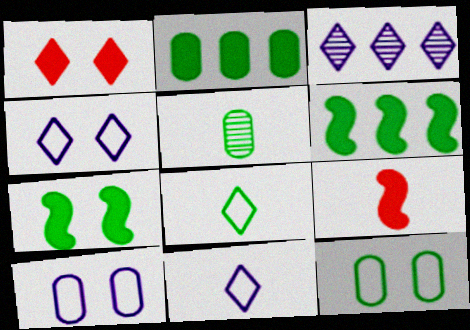[[1, 3, 8], 
[2, 5, 12], 
[3, 9, 12], 
[5, 9, 11]]